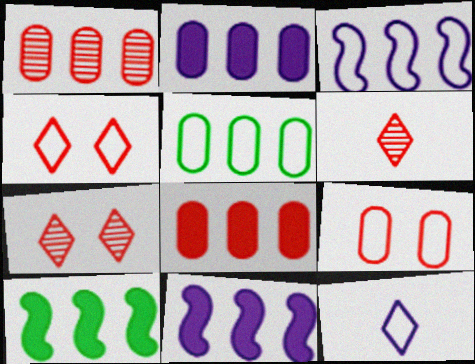[[1, 2, 5]]